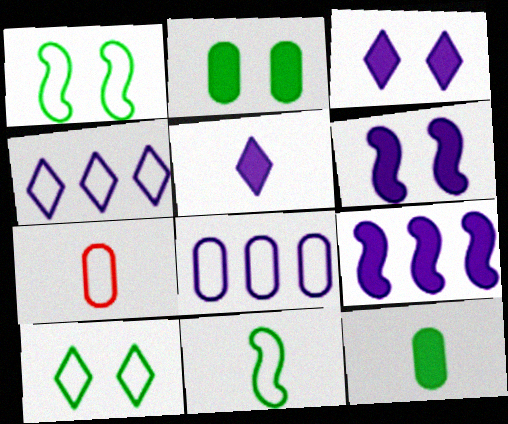[[1, 4, 7]]